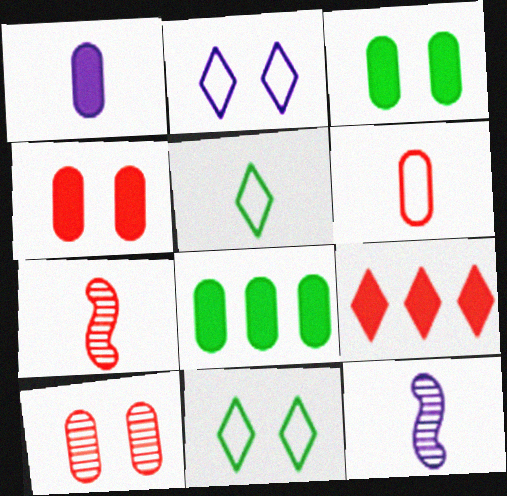[[1, 4, 8], 
[1, 5, 7], 
[2, 7, 8]]